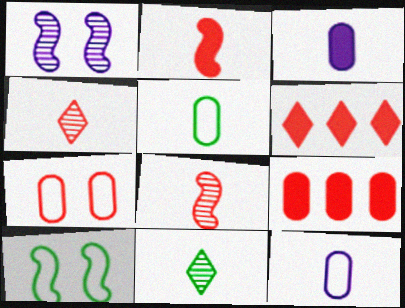[[1, 5, 6], 
[2, 11, 12], 
[6, 7, 8]]